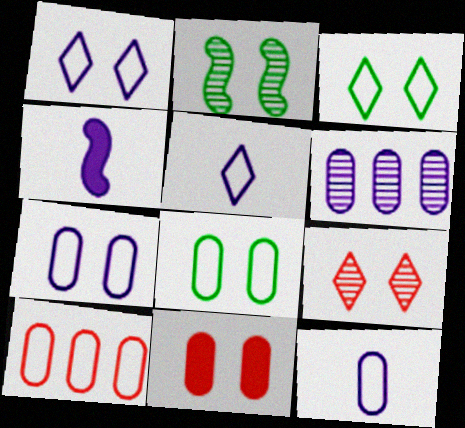[[1, 2, 11], 
[1, 4, 6], 
[8, 10, 12]]